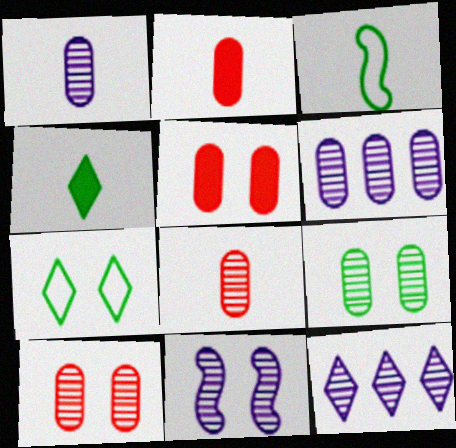[[1, 11, 12], 
[3, 5, 12], 
[5, 7, 11], 
[6, 8, 9]]